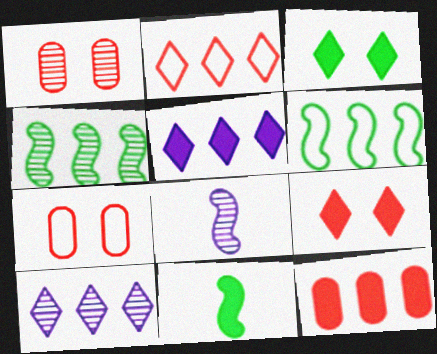[[6, 10, 12], 
[7, 10, 11]]